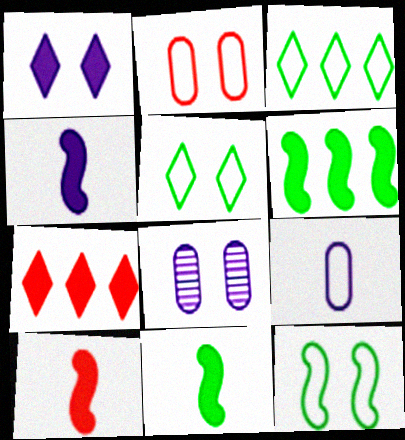[[3, 8, 10], 
[4, 10, 11]]